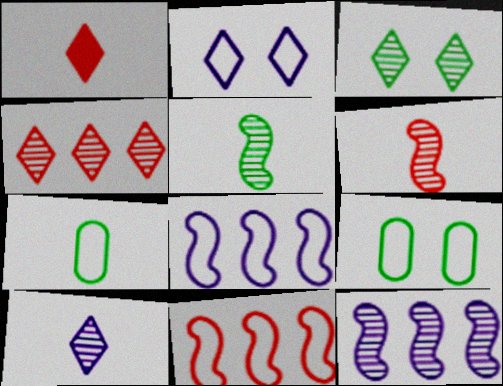[[1, 9, 12], 
[2, 7, 11], 
[3, 4, 10]]